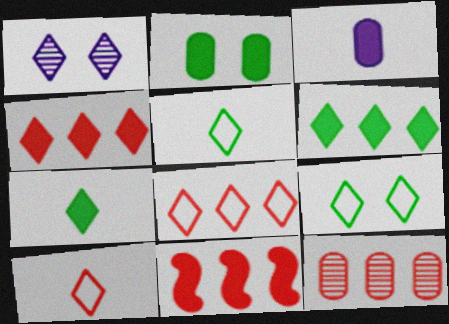[[1, 4, 5], 
[1, 6, 10], 
[1, 7, 8], 
[8, 11, 12]]